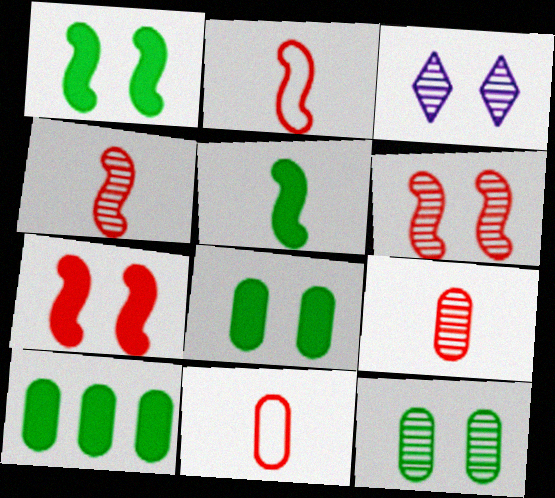[[2, 3, 10], 
[3, 6, 12]]